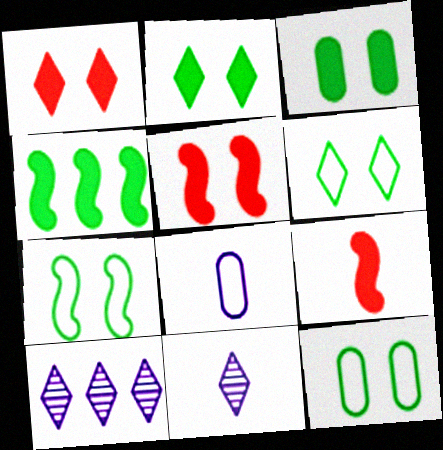[[6, 7, 12], 
[9, 10, 12]]